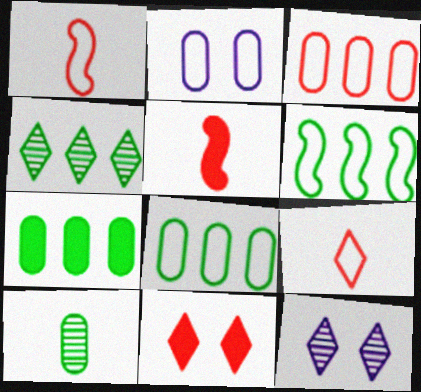[[1, 7, 12], 
[2, 4, 5], 
[2, 6, 9], 
[4, 6, 7], 
[5, 8, 12]]